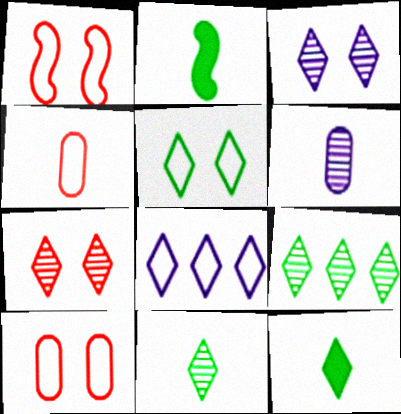[[5, 9, 12], 
[7, 8, 12]]